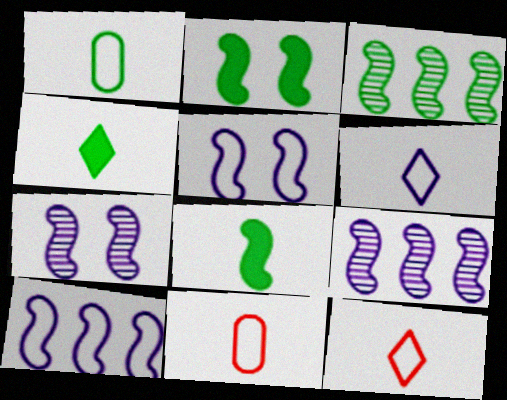[]